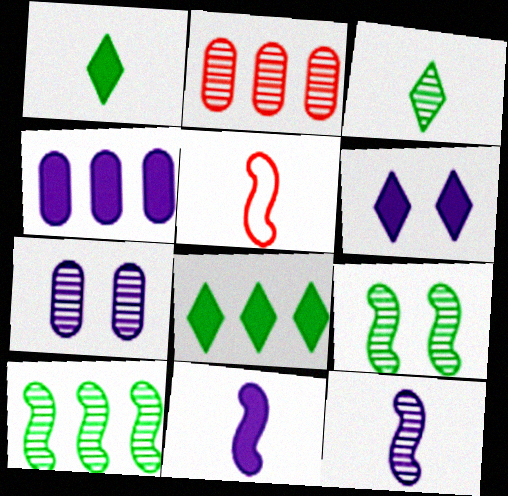[[4, 6, 11], 
[5, 7, 8]]